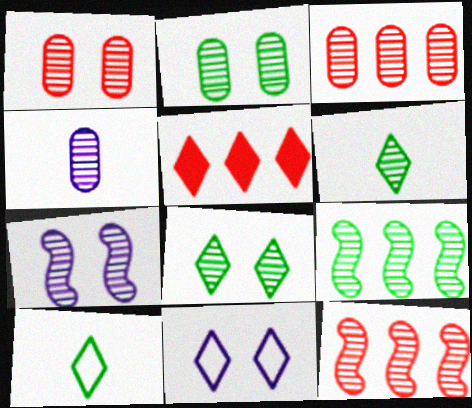[[1, 7, 8], 
[2, 3, 4], 
[2, 6, 9], 
[3, 6, 7], 
[4, 8, 12], 
[5, 6, 11]]